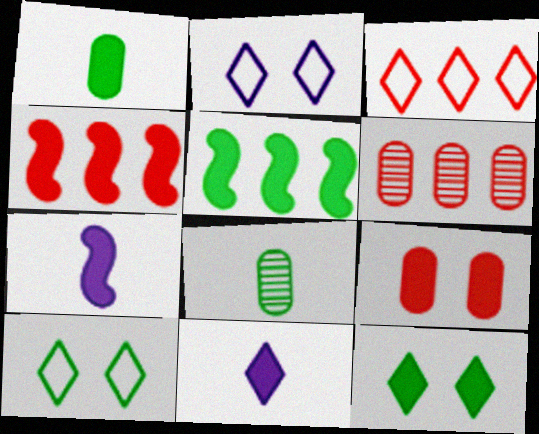[[1, 5, 12], 
[2, 4, 8], 
[3, 4, 6], 
[5, 8, 10], 
[5, 9, 11], 
[6, 7, 10]]